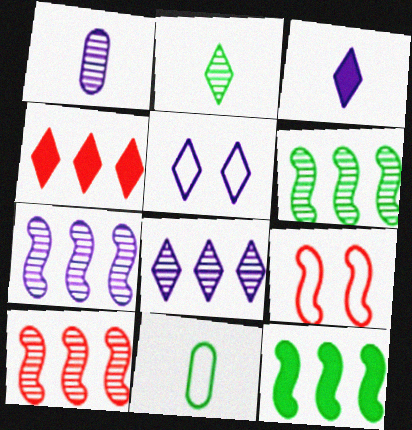[[2, 4, 5], 
[3, 5, 8], 
[6, 7, 10]]